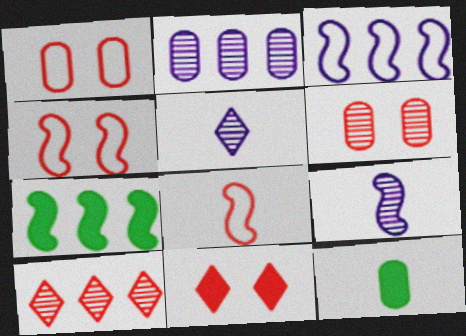[[1, 2, 12], 
[1, 5, 7], 
[4, 6, 11], 
[4, 7, 9], 
[5, 8, 12]]